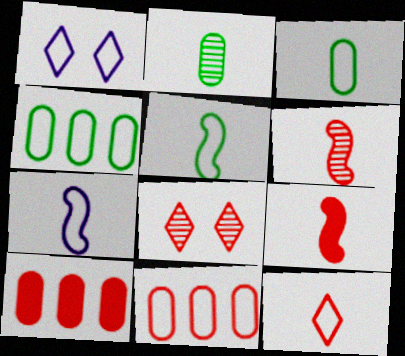[[1, 5, 11], 
[3, 7, 12], 
[8, 9, 11]]